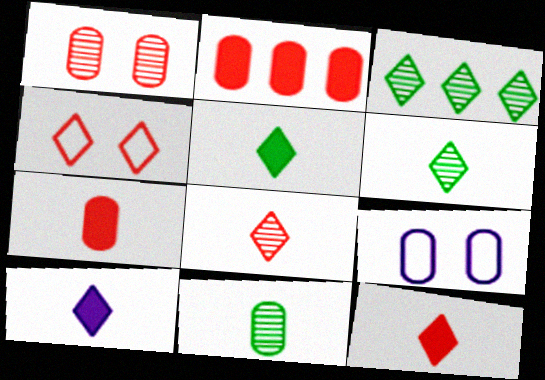[[2, 9, 11], 
[3, 4, 10], 
[5, 10, 12]]